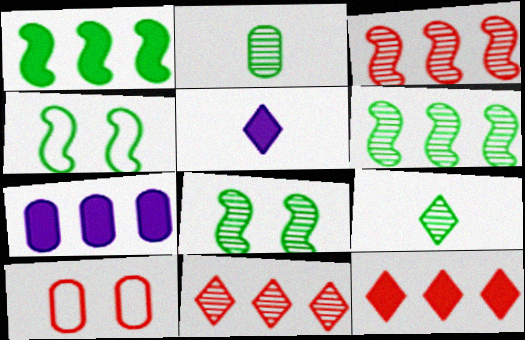[[1, 7, 12], 
[2, 7, 10], 
[5, 6, 10]]